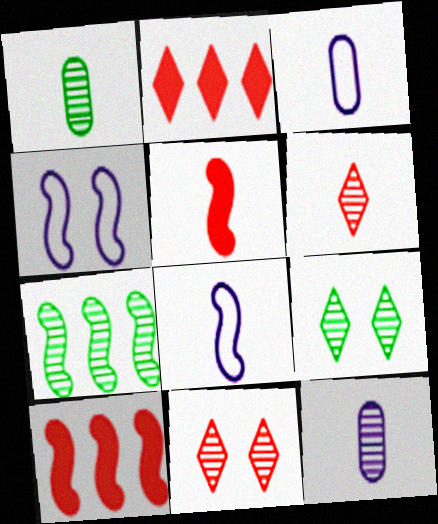[[1, 2, 4], 
[1, 7, 9], 
[3, 9, 10], 
[4, 5, 7], 
[7, 11, 12]]